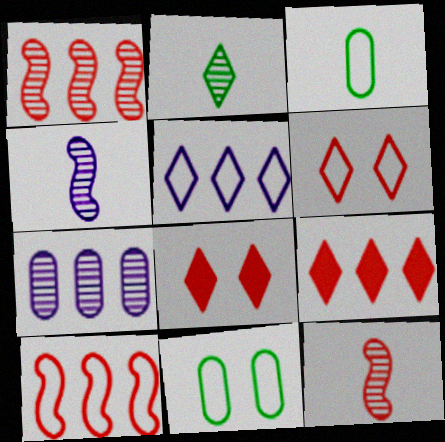[[2, 5, 8], 
[4, 9, 11]]